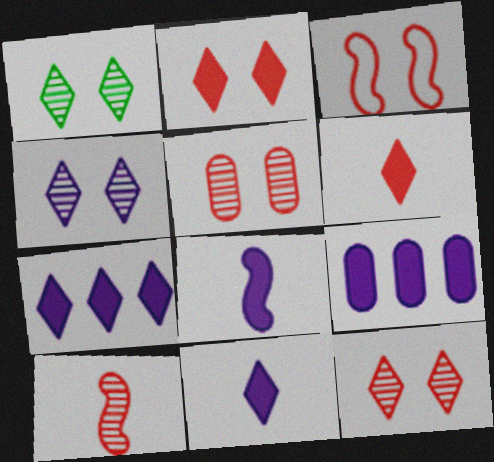[[1, 4, 12], 
[2, 3, 5]]